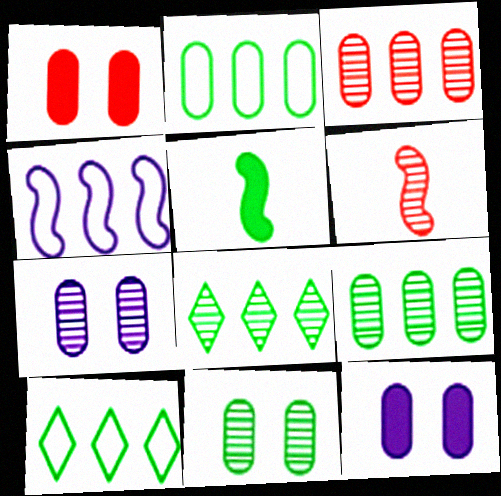[[5, 10, 11], 
[6, 7, 8], 
[6, 10, 12]]